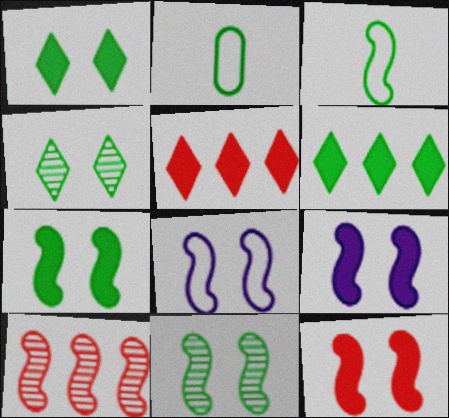[[2, 6, 11], 
[3, 9, 10], 
[7, 9, 12], 
[8, 11, 12]]